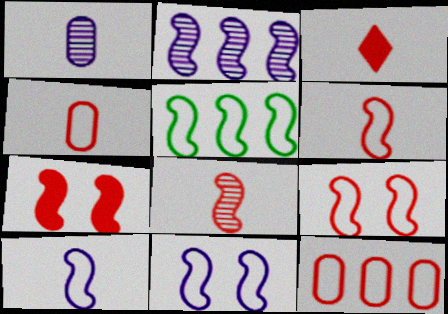[[3, 4, 8], 
[5, 6, 11], 
[5, 9, 10]]